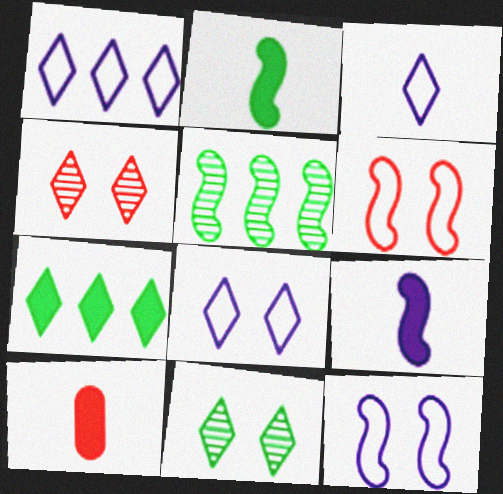[[1, 3, 8], 
[3, 4, 7], 
[5, 6, 9], 
[5, 8, 10]]